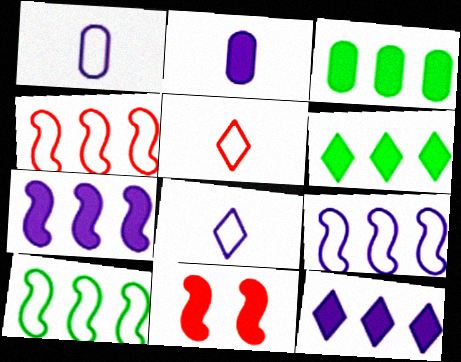[[2, 6, 11], 
[4, 9, 10]]